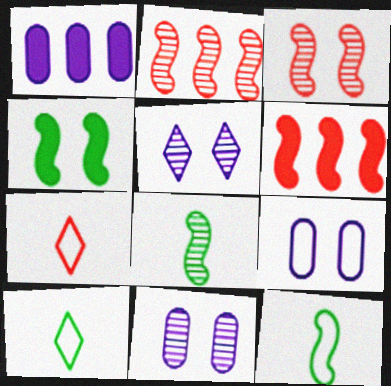[[1, 3, 10], 
[6, 10, 11]]